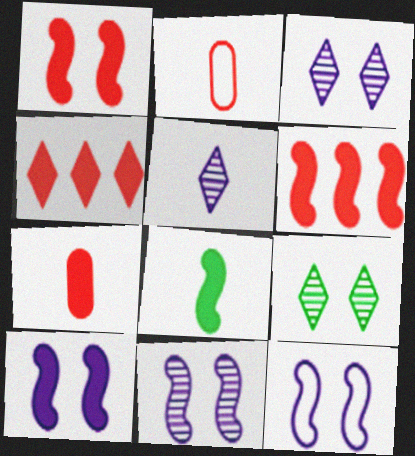[[1, 4, 7], 
[2, 5, 8], 
[6, 8, 10], 
[10, 11, 12]]